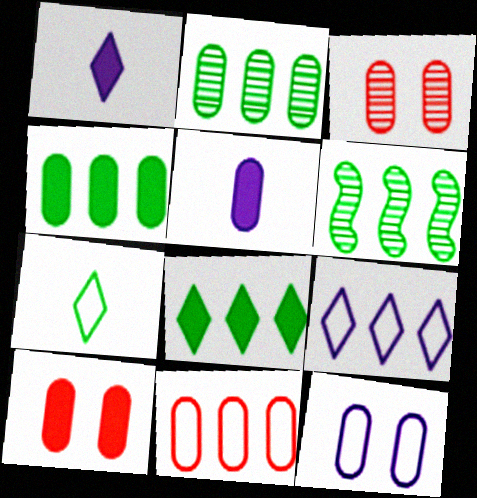[[4, 5, 10]]